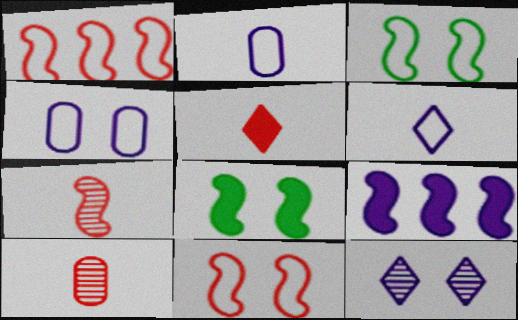[[2, 9, 12], 
[3, 7, 9]]